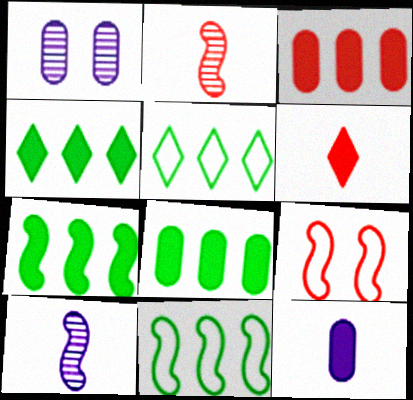[[1, 6, 11], 
[4, 7, 8], 
[7, 9, 10]]